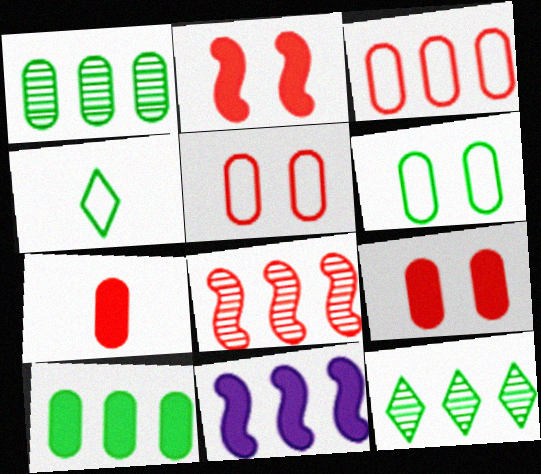[[3, 11, 12]]